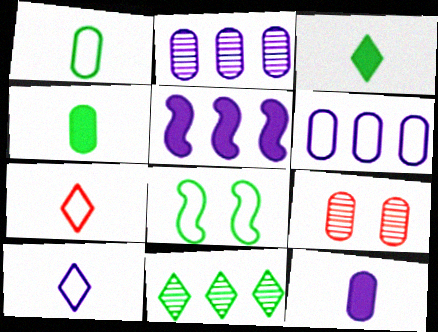[[4, 6, 9], 
[4, 8, 11], 
[6, 7, 8]]